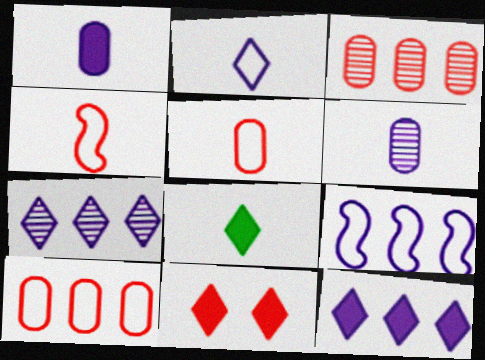[[3, 4, 11], 
[4, 6, 8], 
[8, 11, 12]]